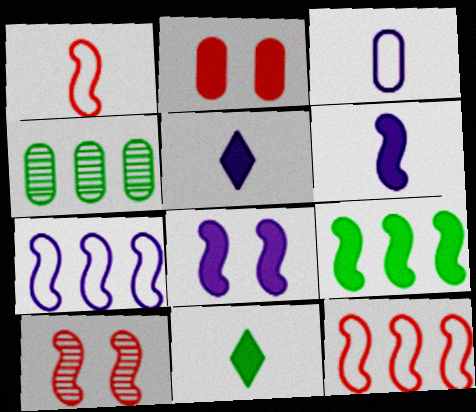[[2, 3, 4], 
[2, 5, 9]]